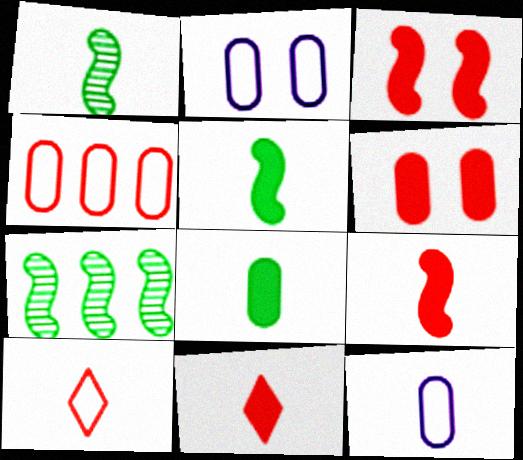[[1, 11, 12], 
[2, 7, 11]]